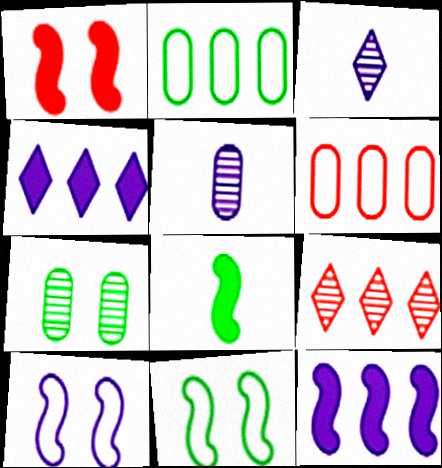[[1, 2, 3], 
[1, 8, 12], 
[2, 9, 12], 
[4, 5, 10]]